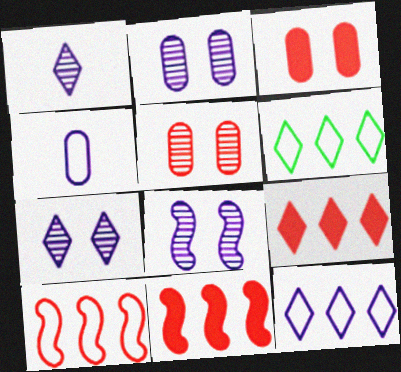[[2, 7, 8]]